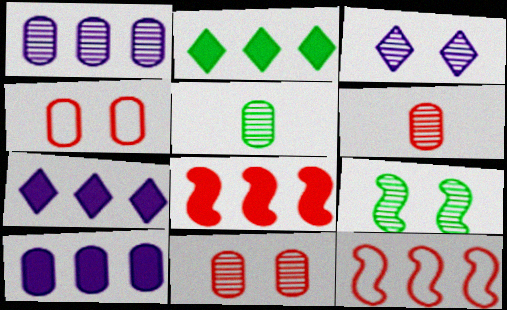[[1, 2, 12], 
[1, 5, 11], 
[2, 8, 10], 
[3, 9, 11], 
[4, 5, 10]]